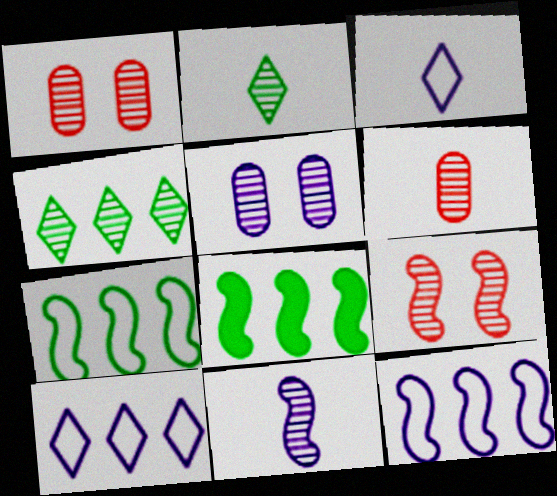[[1, 3, 8], 
[1, 4, 11], 
[2, 6, 11]]